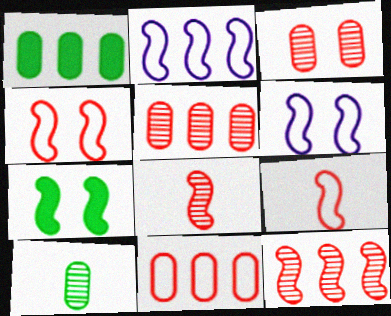[[2, 7, 8]]